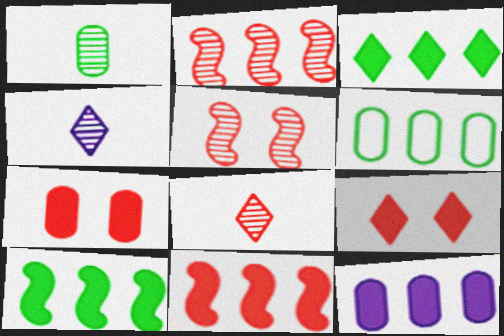[[3, 11, 12]]